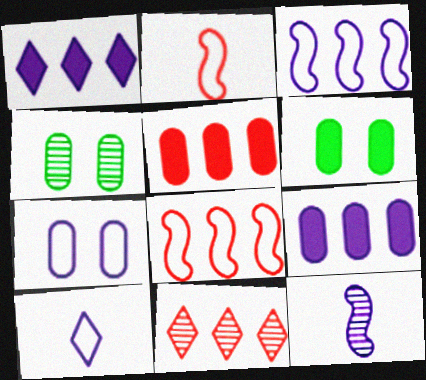[[1, 2, 4], 
[1, 7, 12], 
[3, 7, 10], 
[4, 11, 12], 
[5, 8, 11]]